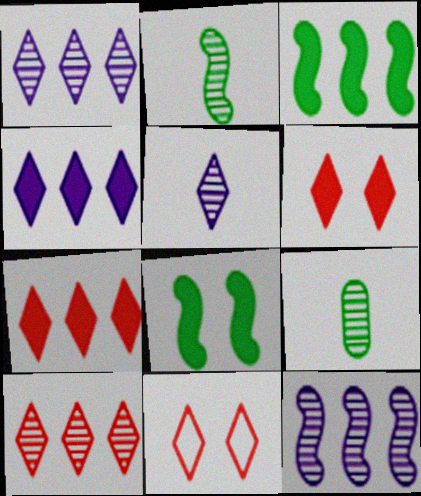[]